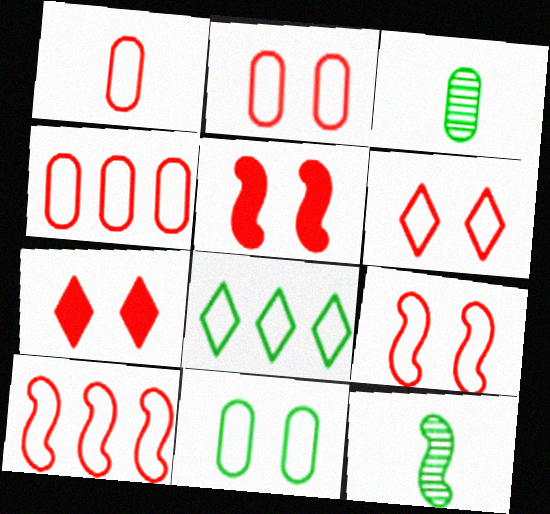[[1, 2, 4], 
[1, 6, 10], 
[2, 6, 9]]